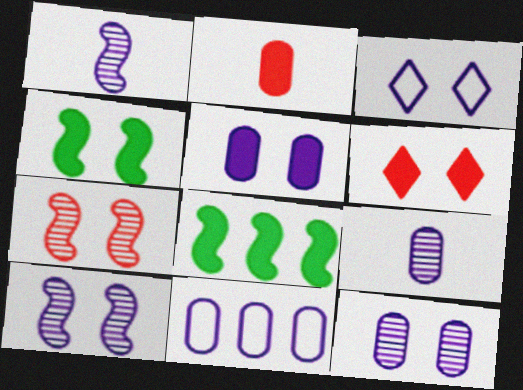[[3, 5, 10], 
[4, 5, 6], 
[5, 9, 11]]